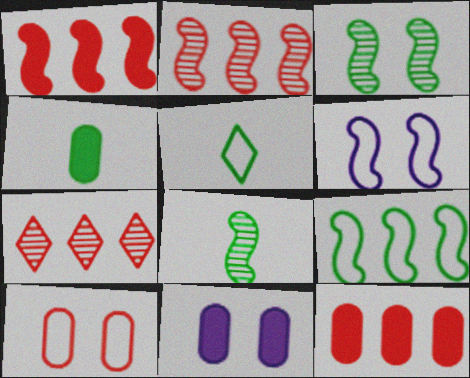[[1, 6, 8], 
[2, 5, 11], 
[4, 5, 8], 
[4, 6, 7], 
[4, 11, 12]]